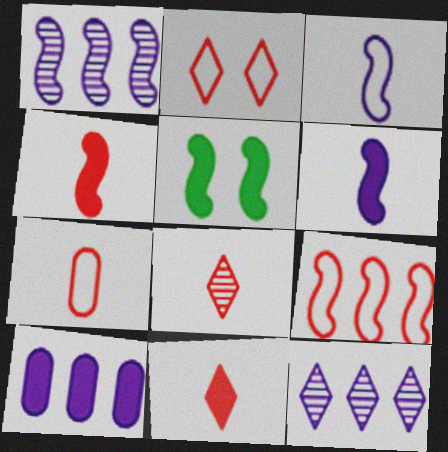[[2, 7, 9], 
[4, 7, 8], 
[5, 7, 12], 
[5, 10, 11]]